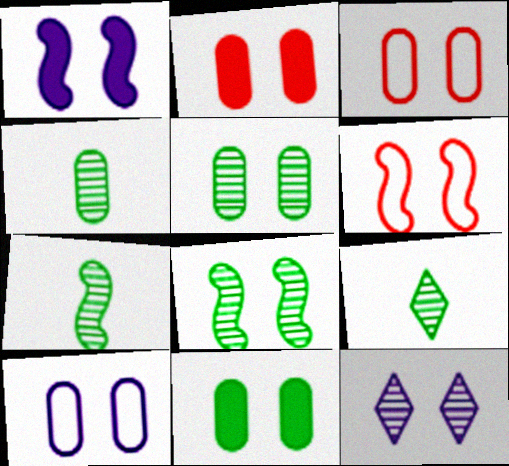[[1, 6, 8], 
[1, 10, 12], 
[2, 5, 10], 
[4, 7, 9], 
[6, 11, 12]]